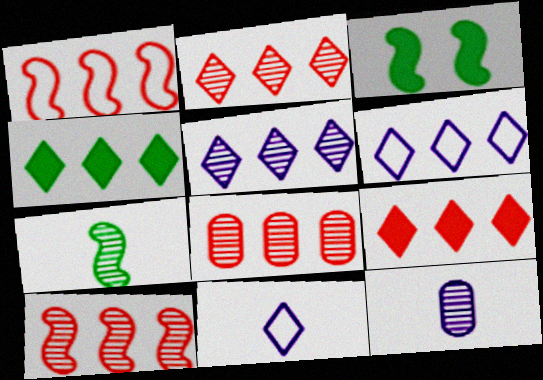[[1, 8, 9], 
[2, 4, 6], 
[2, 8, 10], 
[3, 8, 11]]